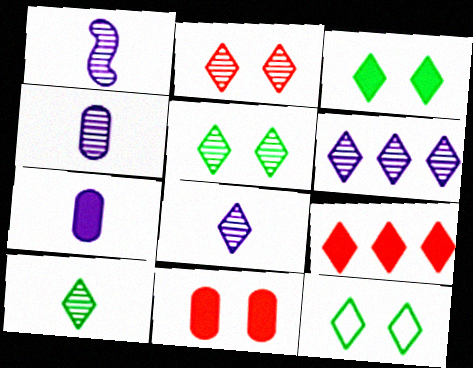[[1, 4, 8], 
[2, 6, 10], 
[3, 5, 12], 
[8, 9, 12]]